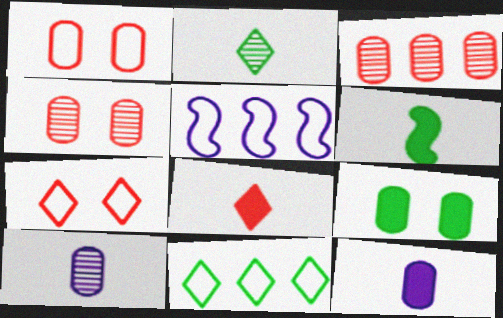[[6, 8, 12]]